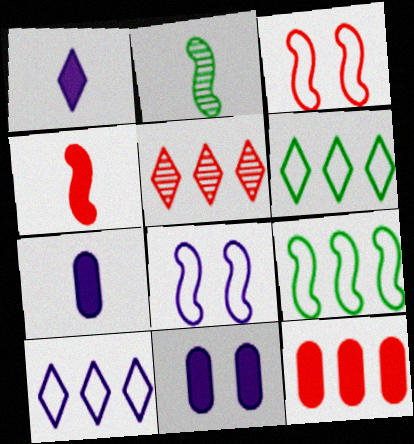[]